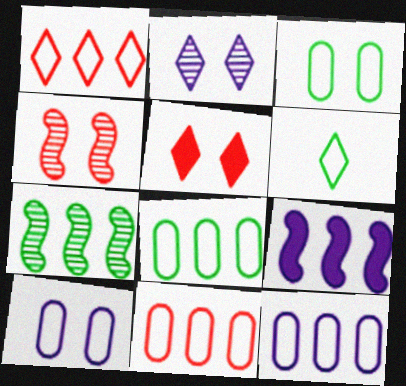[[8, 11, 12]]